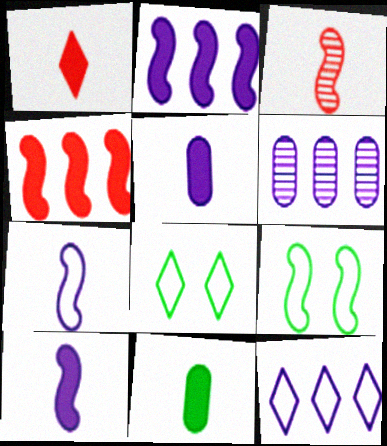[[1, 6, 9], 
[1, 10, 11], 
[2, 3, 9], 
[2, 6, 12]]